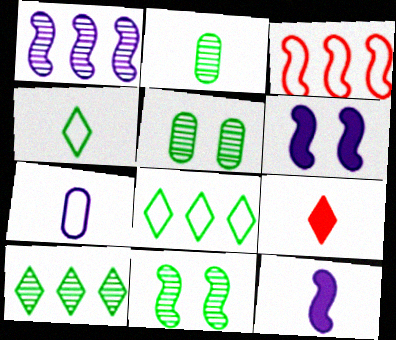[[2, 10, 11], 
[3, 11, 12]]